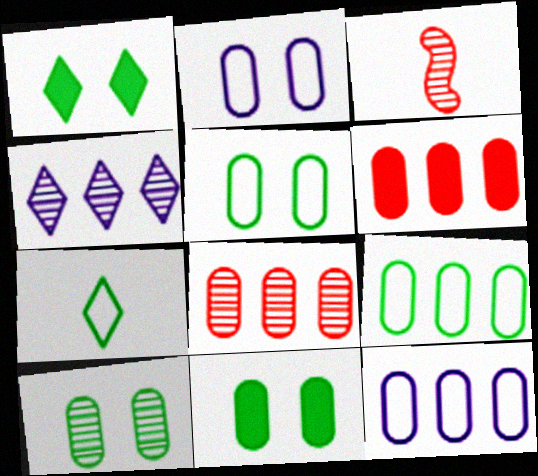[[1, 3, 12], 
[3, 4, 10], 
[5, 10, 11]]